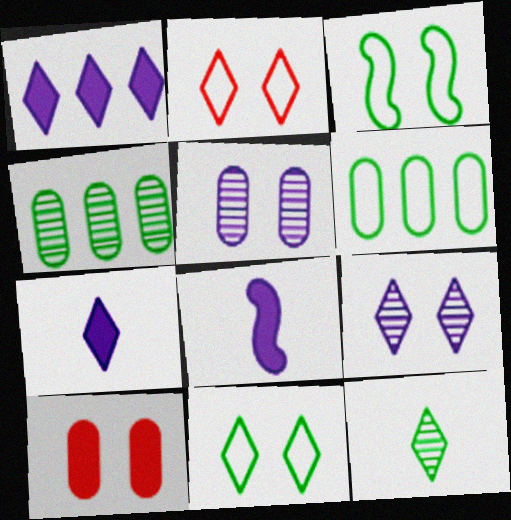[[1, 2, 12], 
[2, 4, 8], 
[3, 9, 10]]